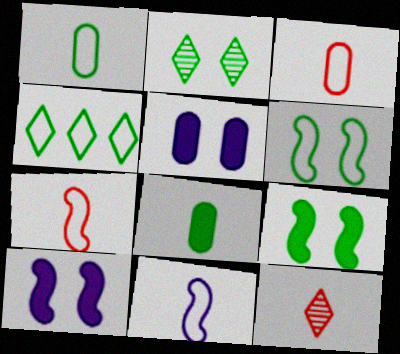[[1, 4, 6], 
[8, 11, 12]]